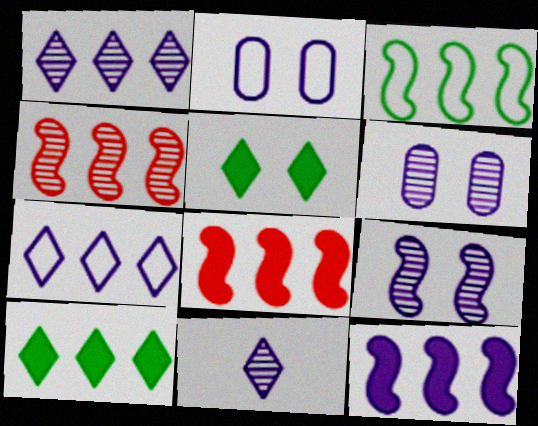[[2, 11, 12], 
[3, 4, 12]]